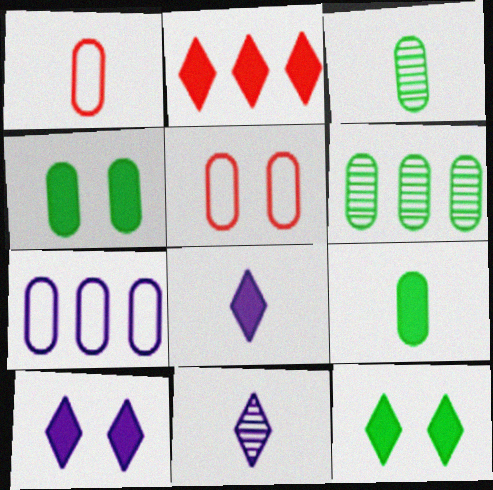[[2, 8, 12]]